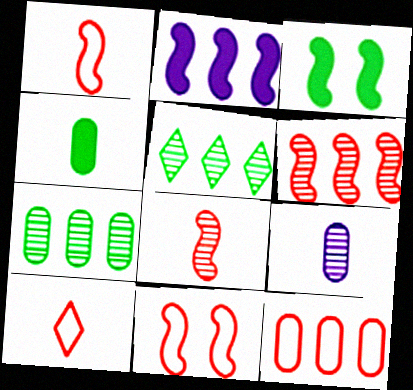[[2, 5, 12], 
[10, 11, 12]]